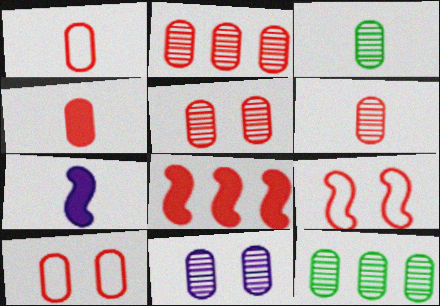[[1, 4, 6], 
[2, 3, 11], 
[2, 4, 10], 
[2, 5, 6], 
[6, 11, 12]]